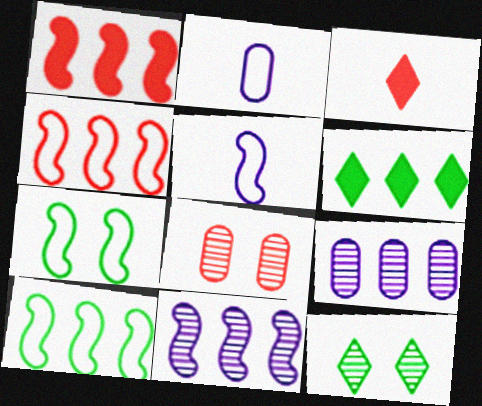[[1, 2, 12], 
[1, 10, 11], 
[3, 4, 8], 
[3, 7, 9], 
[4, 5, 7], 
[4, 6, 9], 
[5, 6, 8]]